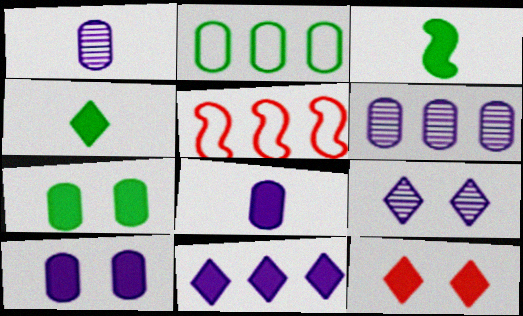[[4, 11, 12]]